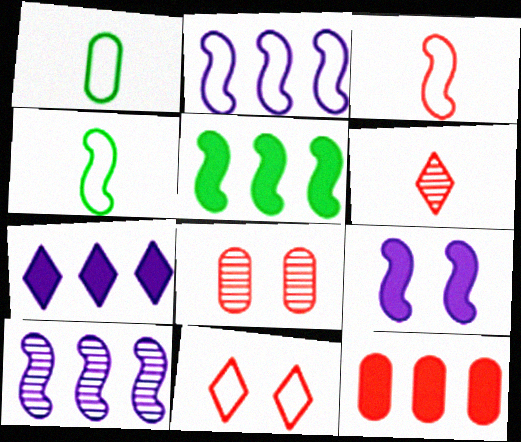[[1, 2, 11], 
[4, 7, 8], 
[5, 7, 12]]